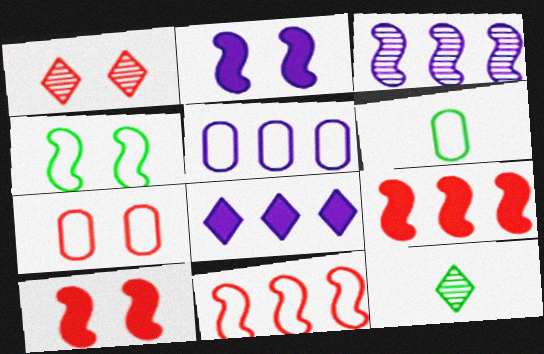[[1, 7, 10], 
[3, 5, 8], 
[5, 6, 7], 
[5, 10, 12]]